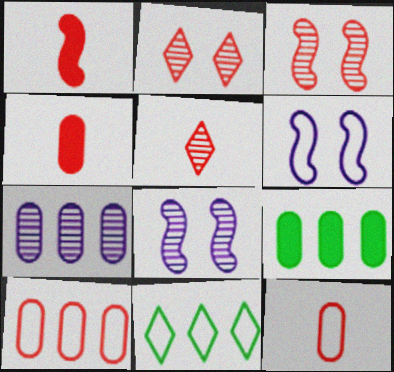[[1, 2, 10], 
[1, 5, 12], 
[4, 8, 11], 
[5, 6, 9], 
[6, 11, 12], 
[7, 9, 10]]